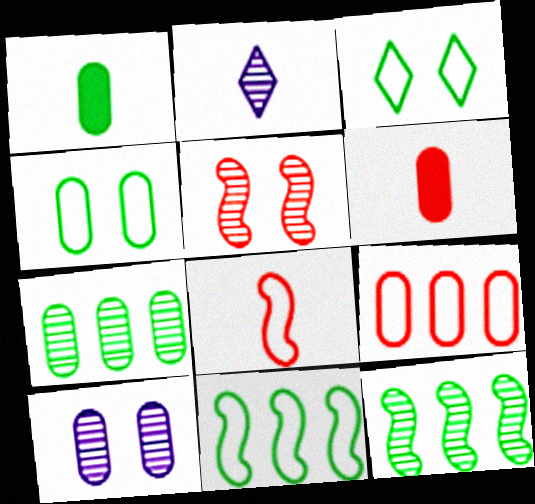[[1, 2, 8], 
[1, 3, 12], 
[1, 4, 7], 
[1, 9, 10], 
[2, 5, 7]]